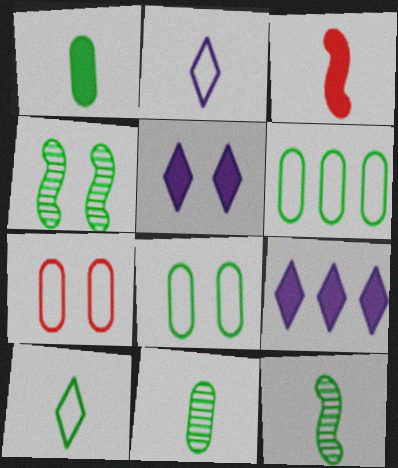[[1, 10, 12], 
[2, 3, 11], 
[4, 5, 7], 
[7, 9, 12]]